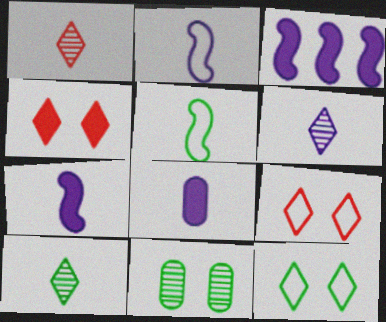[[1, 5, 8], 
[1, 6, 10], 
[2, 6, 8]]